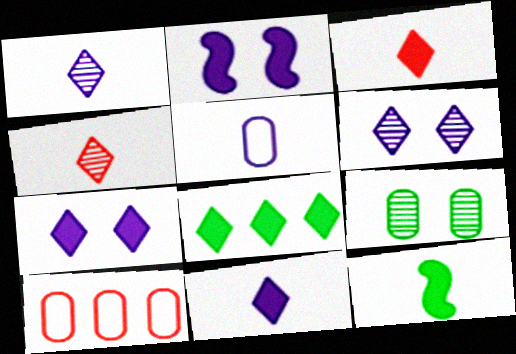[[3, 7, 8], 
[4, 5, 12], 
[6, 10, 12]]